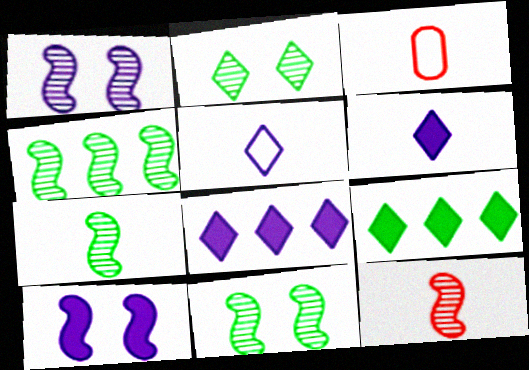[[1, 3, 9], 
[1, 4, 12], 
[3, 6, 7], 
[3, 8, 11], 
[4, 7, 11]]